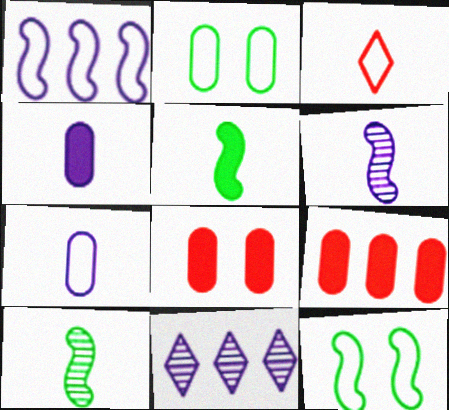[[1, 2, 3], 
[3, 4, 10]]